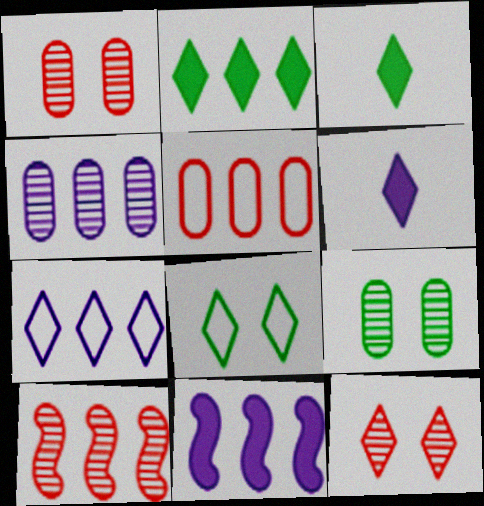[[3, 7, 12], 
[4, 7, 11]]